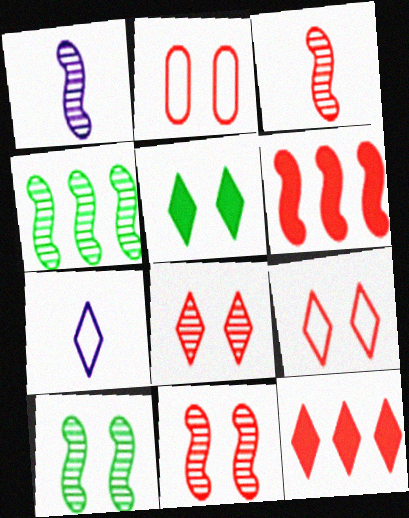[[1, 4, 11], 
[2, 3, 12]]